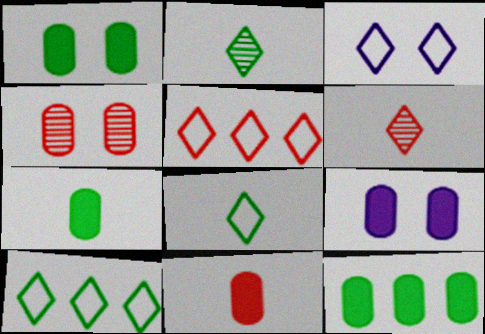[[1, 7, 12], 
[3, 5, 8], 
[9, 11, 12]]